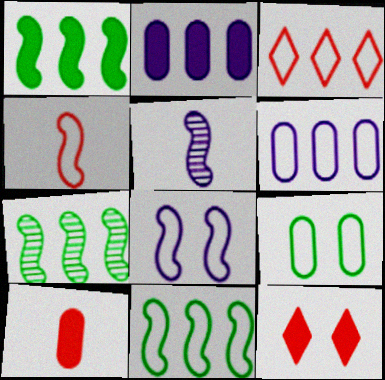[[1, 7, 11], 
[2, 3, 7], 
[3, 6, 11], 
[4, 8, 11]]